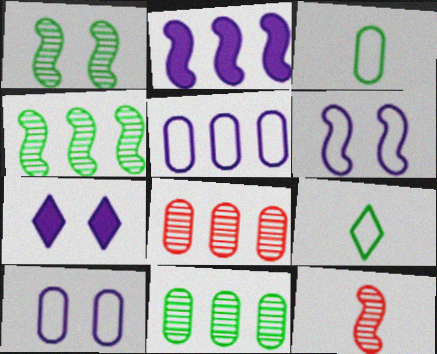[]